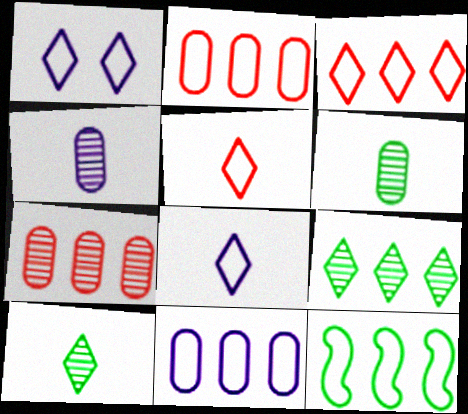[[3, 11, 12]]